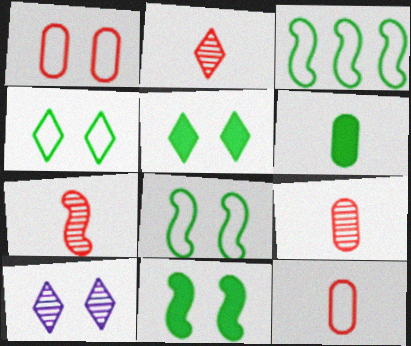[[1, 10, 11], 
[2, 7, 9]]